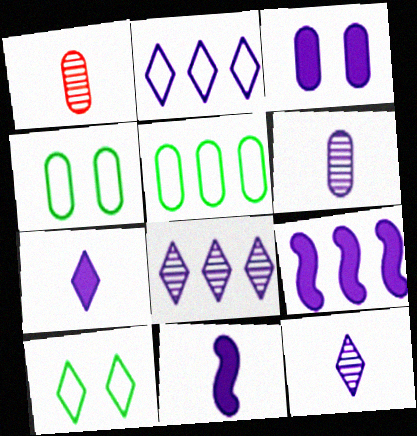[[1, 3, 5], 
[1, 9, 10], 
[3, 7, 9]]